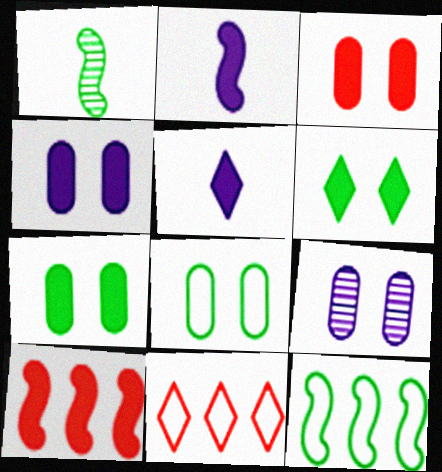[[1, 4, 11], 
[3, 4, 7], 
[3, 8, 9], 
[5, 7, 10]]